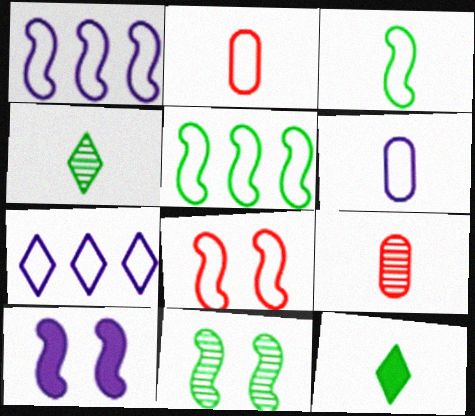[[1, 3, 8], 
[8, 10, 11]]